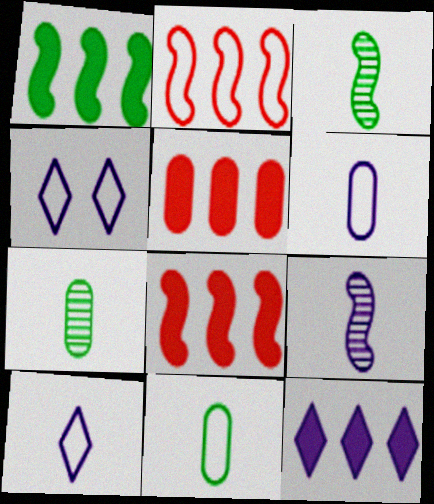[[1, 5, 12], 
[2, 4, 11], 
[3, 4, 5], 
[4, 7, 8]]